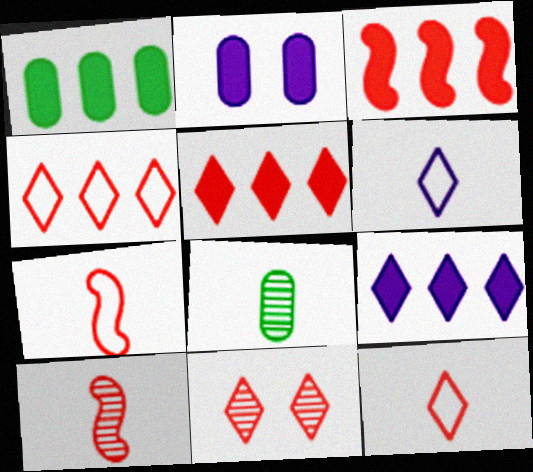[[1, 3, 9], 
[5, 11, 12]]